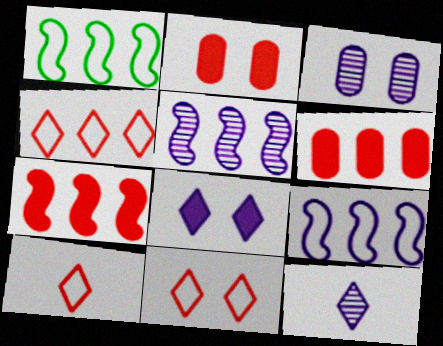[[1, 2, 12], 
[1, 5, 7], 
[3, 5, 12], 
[4, 10, 11]]